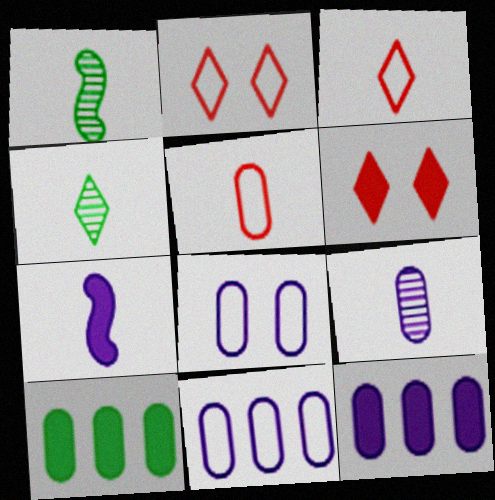[[1, 2, 12], 
[1, 6, 11], 
[4, 5, 7], 
[6, 7, 10], 
[8, 9, 12]]